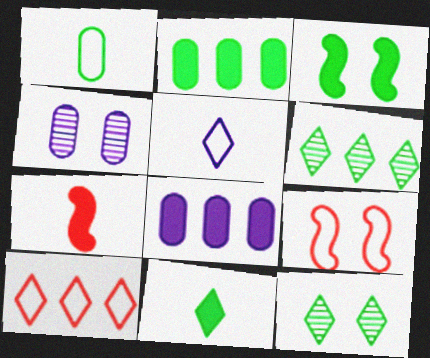[[1, 3, 6], 
[2, 3, 11]]